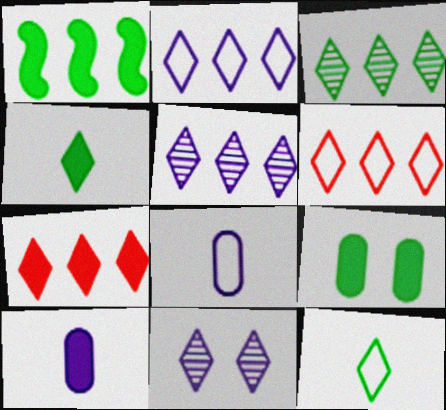[[1, 4, 9], 
[2, 3, 7], 
[4, 6, 11], 
[7, 11, 12]]